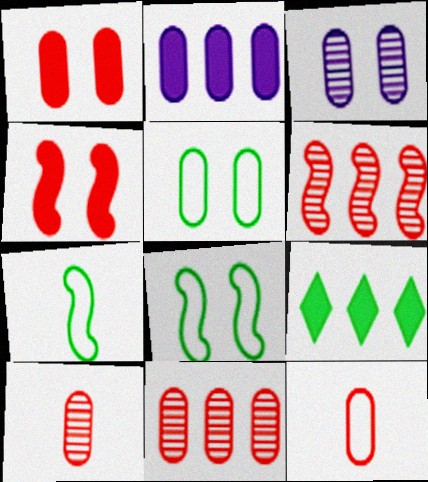[[1, 3, 5], 
[1, 11, 12], 
[2, 5, 10]]